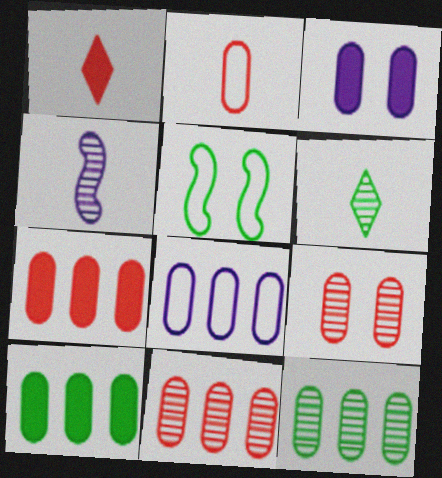[[2, 3, 12], 
[2, 7, 9], 
[5, 6, 10], 
[7, 8, 12], 
[8, 10, 11]]